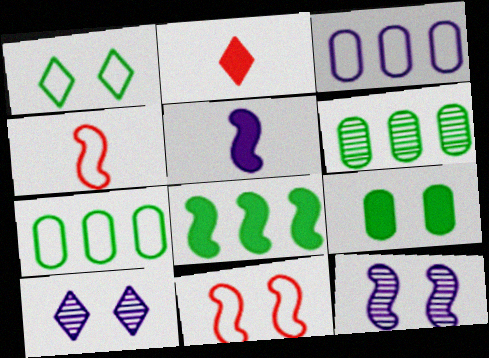[[1, 3, 4], 
[2, 7, 12], 
[3, 5, 10], 
[4, 8, 12], 
[9, 10, 11]]